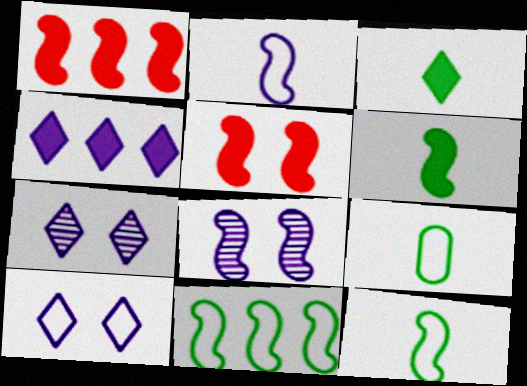[[1, 7, 9], 
[1, 8, 12]]